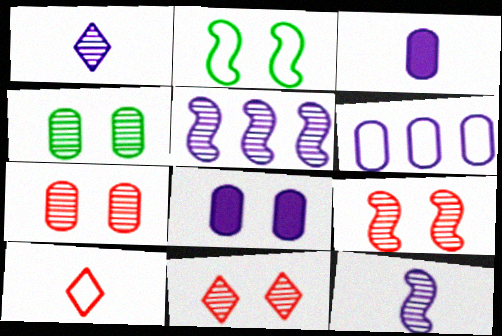[[2, 6, 10], 
[2, 8, 11], 
[7, 9, 11]]